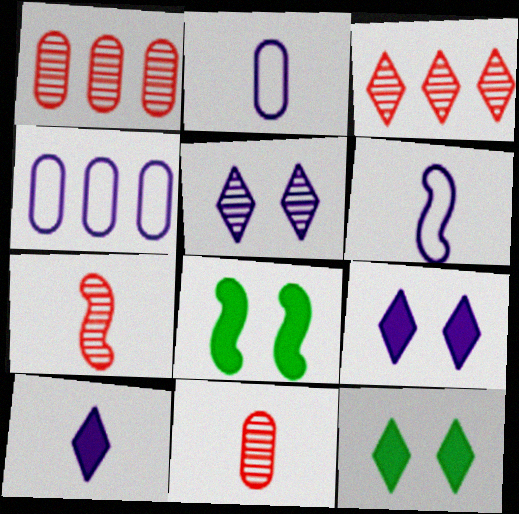[[1, 6, 12], 
[2, 3, 8], 
[4, 7, 12]]